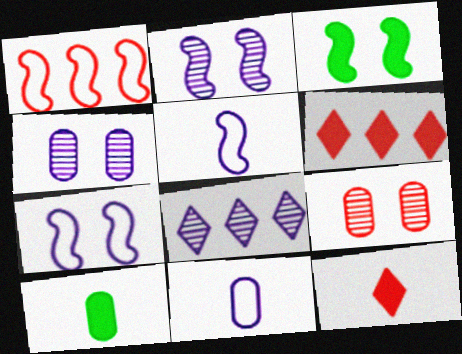[[1, 9, 12]]